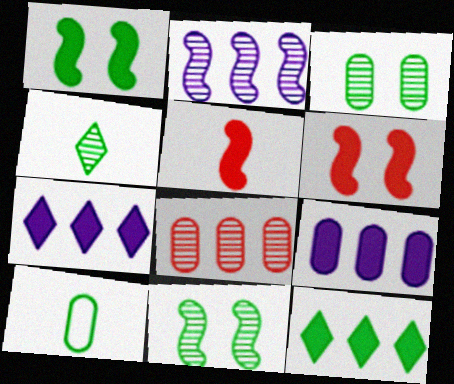[[10, 11, 12]]